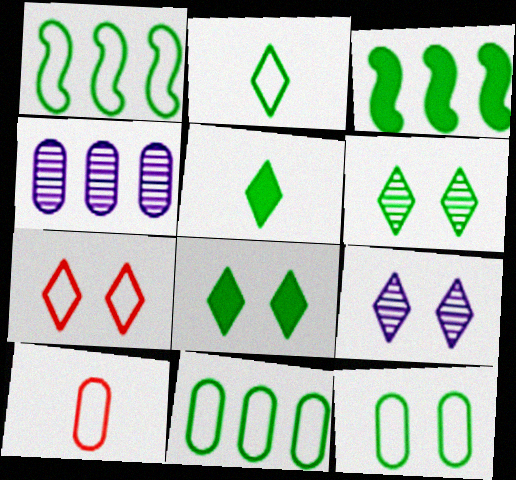[[1, 2, 12], 
[3, 9, 10], 
[7, 8, 9]]